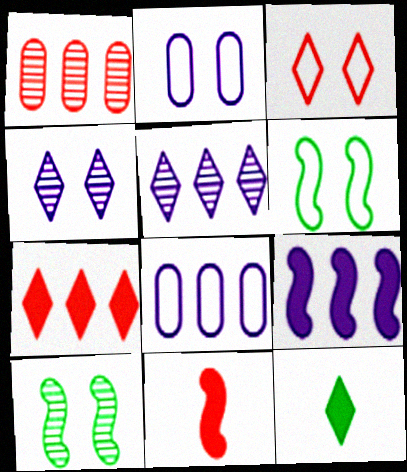[[1, 3, 11], 
[2, 3, 6], 
[3, 5, 12], 
[5, 8, 9]]